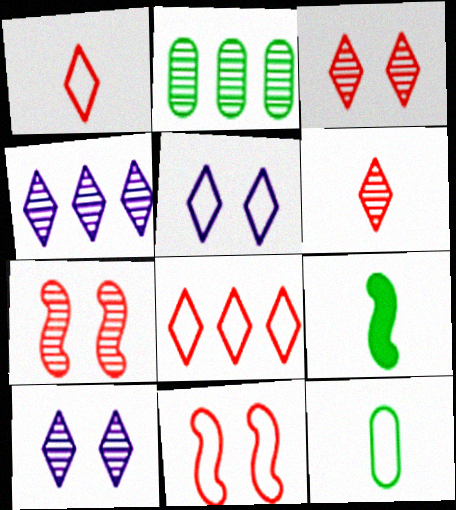[]